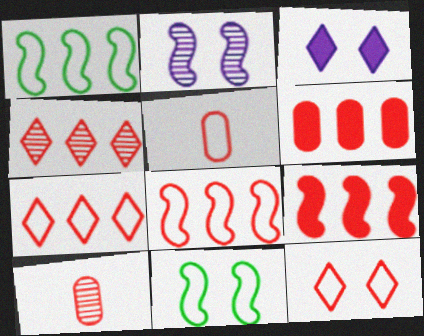[[1, 3, 10], 
[4, 6, 8], 
[5, 8, 12], 
[9, 10, 12]]